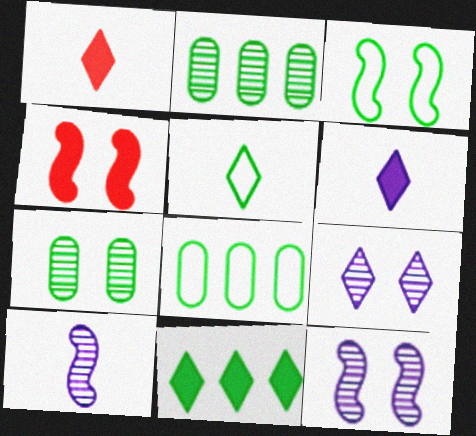[[1, 8, 12], 
[3, 4, 12], 
[3, 5, 8]]